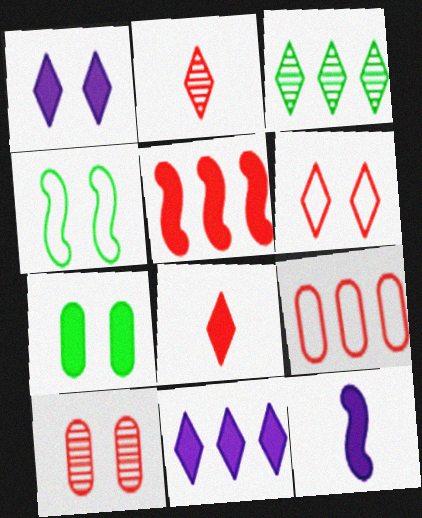[[1, 4, 10]]